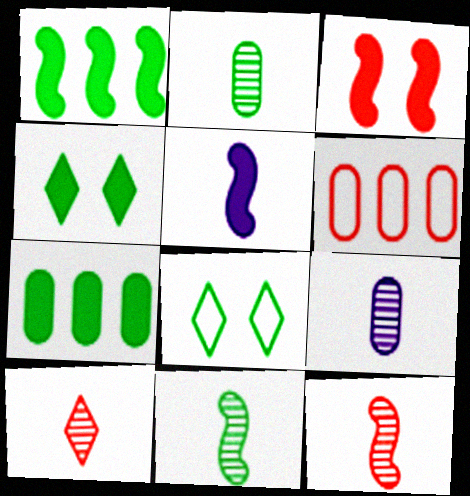[[1, 2, 8], 
[1, 3, 5], 
[3, 6, 10], 
[7, 8, 11], 
[9, 10, 11]]